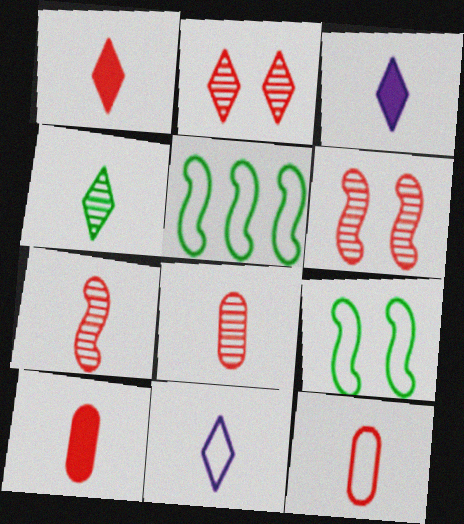[[1, 4, 11], 
[1, 7, 12], 
[8, 10, 12]]